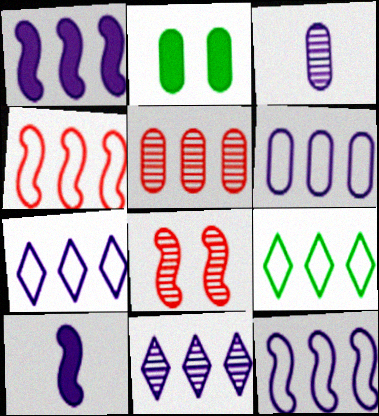[[1, 5, 9], 
[1, 6, 11], 
[4, 6, 9], 
[6, 7, 12]]